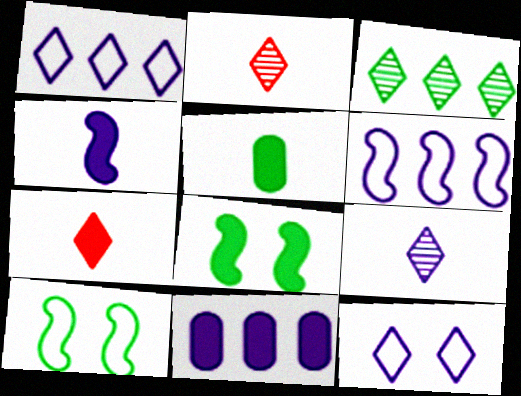[[2, 10, 11], 
[3, 5, 10], 
[3, 7, 12], 
[4, 5, 7], 
[7, 8, 11]]